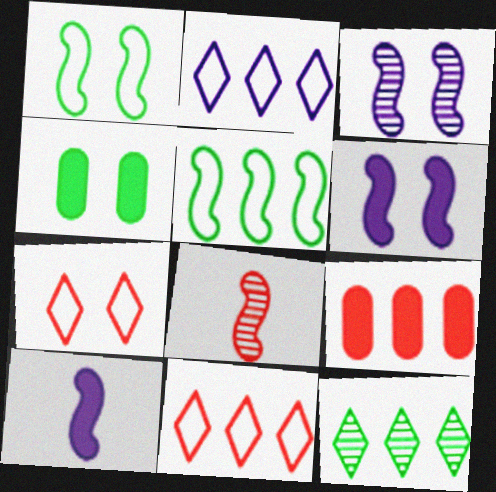[[2, 4, 8], 
[3, 4, 7], 
[5, 6, 8], 
[7, 8, 9]]